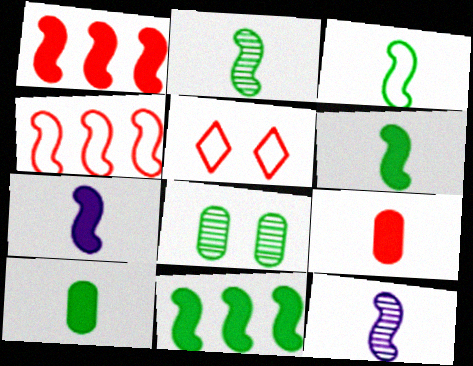[[2, 3, 6]]